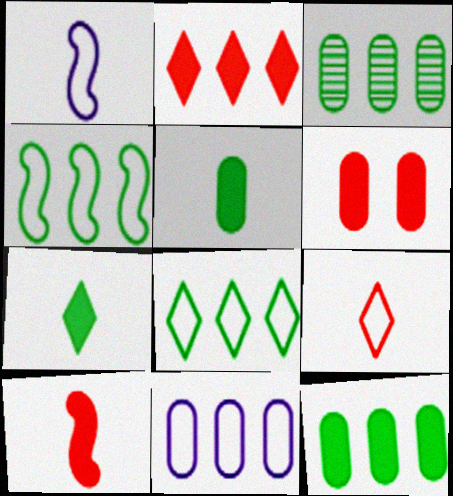[[2, 6, 10]]